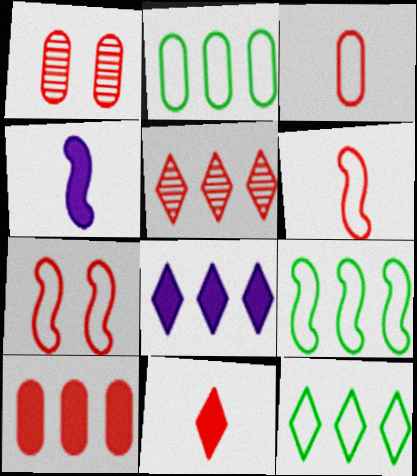[[1, 3, 10], 
[1, 4, 12], 
[2, 9, 12], 
[5, 8, 12]]